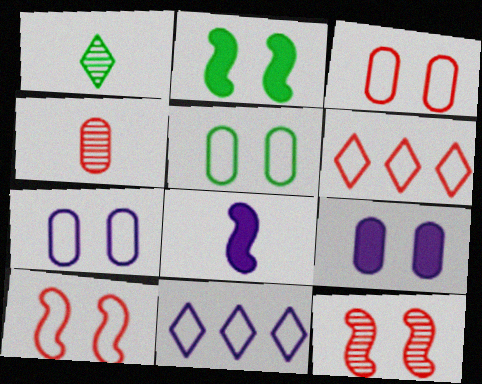[[2, 4, 11], 
[3, 5, 7]]